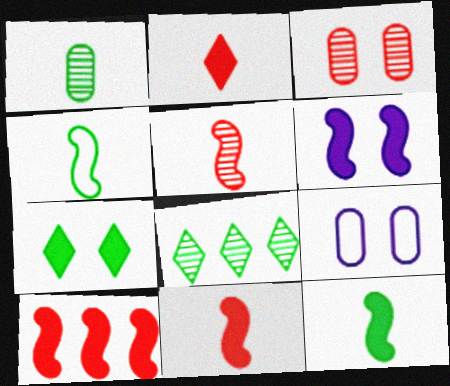[[6, 10, 12], 
[8, 9, 11]]